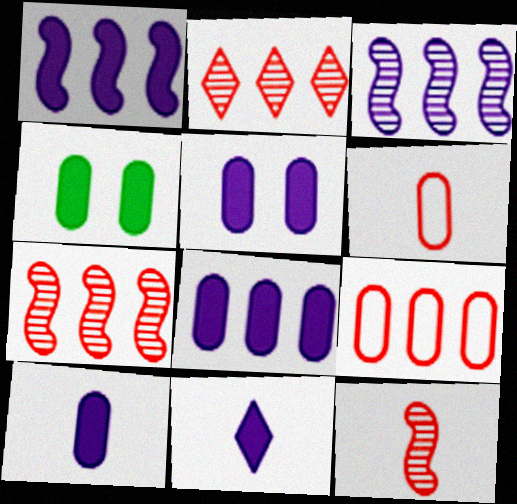[[1, 5, 11], 
[5, 8, 10]]